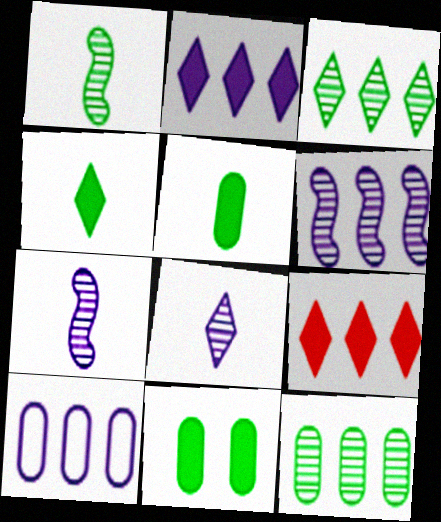[[2, 6, 10]]